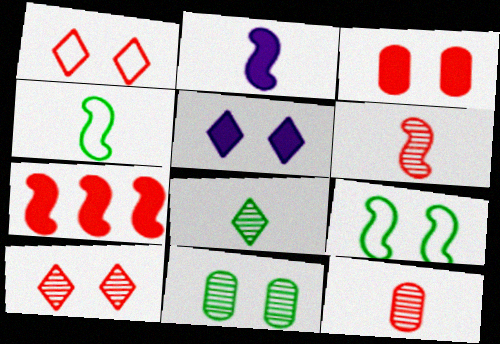[[1, 7, 12], 
[2, 4, 6]]